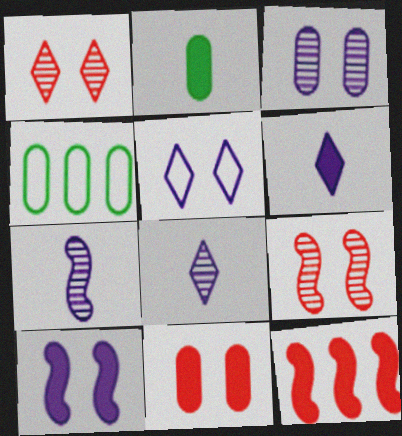[[3, 5, 10], 
[4, 6, 9]]